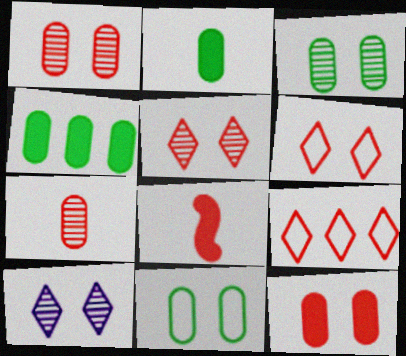[[1, 8, 9]]